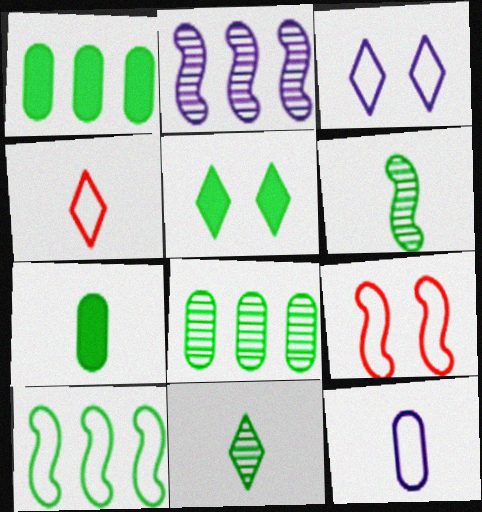[]